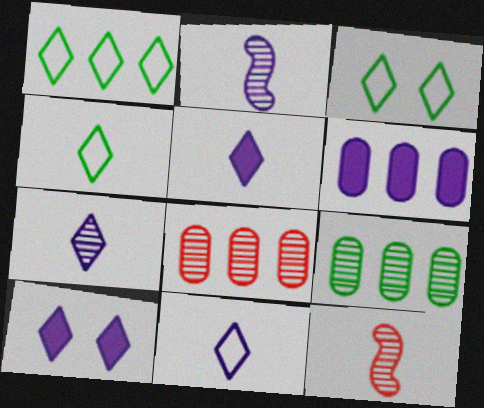[[1, 3, 4], 
[3, 6, 12], 
[5, 7, 11]]